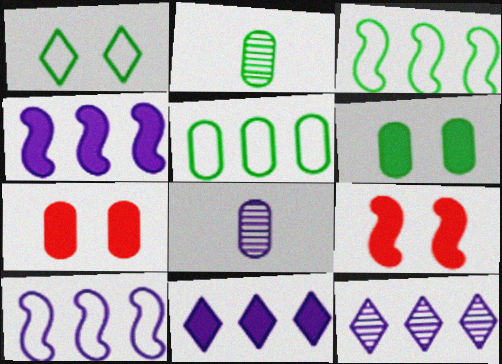[[2, 5, 6], 
[5, 7, 8]]